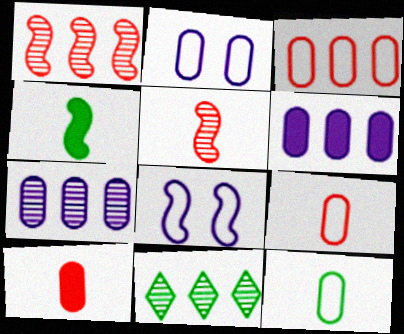[[1, 4, 8], 
[1, 7, 11], 
[2, 3, 12], 
[8, 10, 11]]